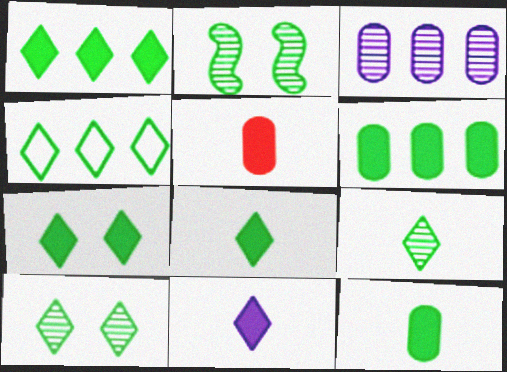[[1, 7, 8], 
[2, 4, 12], 
[4, 7, 9], 
[4, 8, 10]]